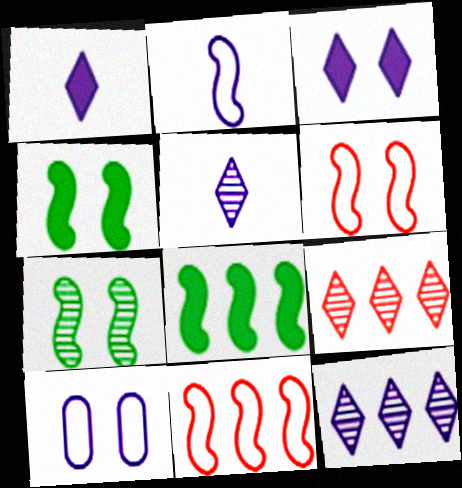[]